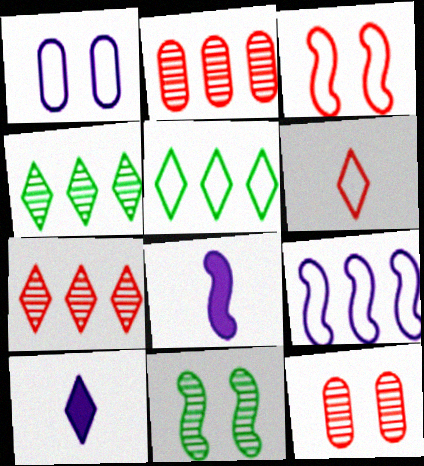[[5, 8, 12]]